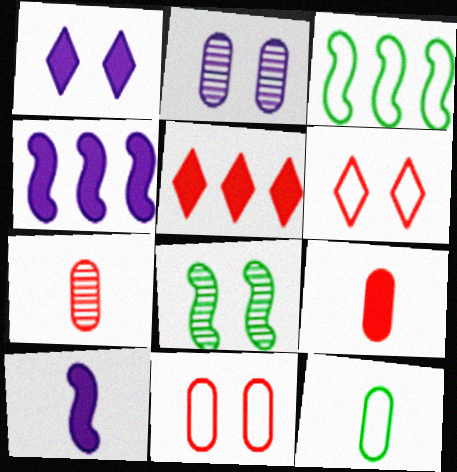[[1, 3, 7], 
[1, 8, 11]]